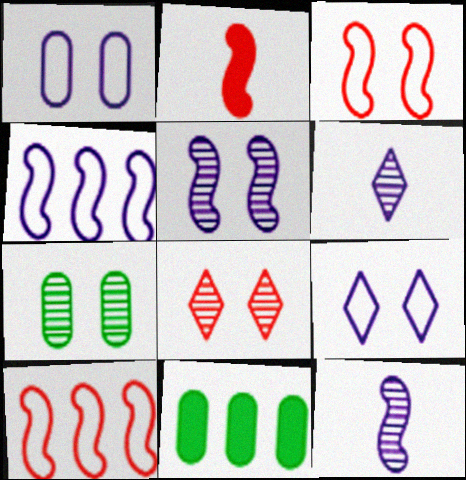[[3, 6, 11], 
[5, 7, 8]]